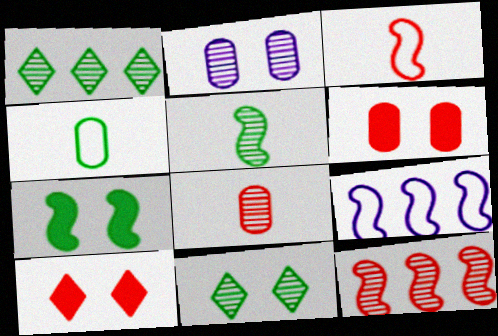[[1, 4, 7]]